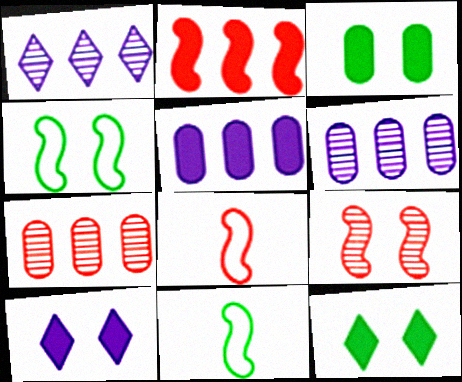[[1, 3, 8], 
[2, 8, 9], 
[6, 8, 12], 
[7, 10, 11]]